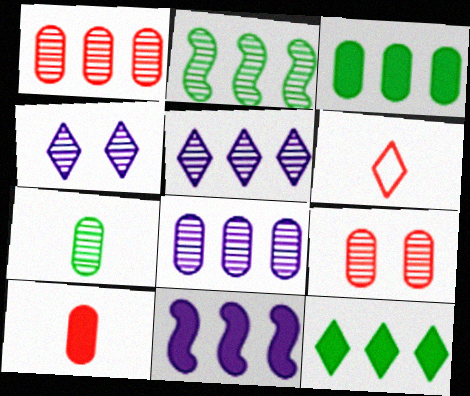[[1, 2, 5], 
[4, 6, 12], 
[7, 8, 9]]